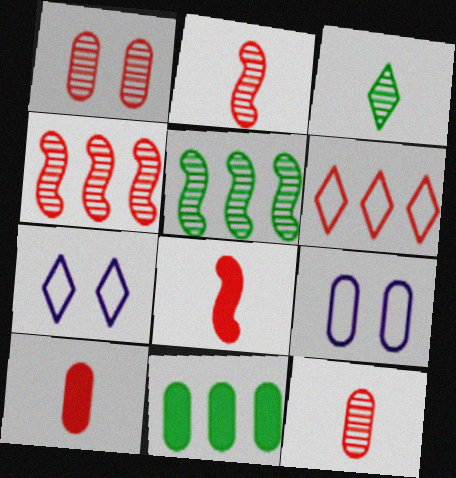[[1, 6, 8], 
[2, 7, 11], 
[5, 7, 10], 
[9, 11, 12]]